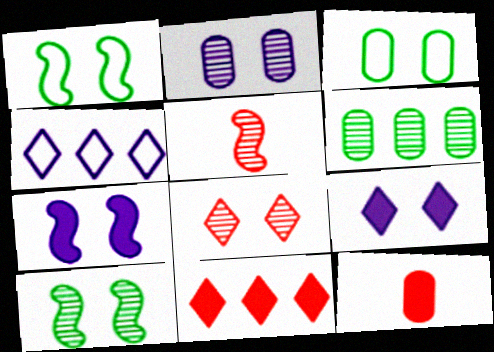[[2, 8, 10], 
[3, 7, 8], 
[4, 10, 12]]